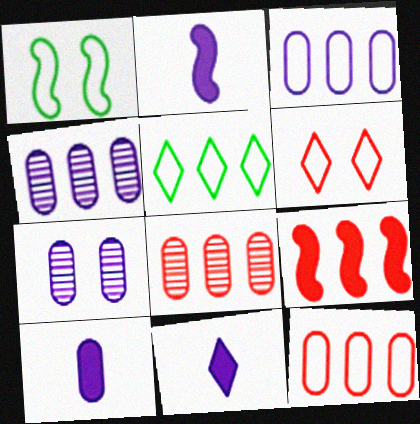[[1, 8, 11], 
[2, 10, 11], 
[3, 7, 10], 
[4, 5, 9]]